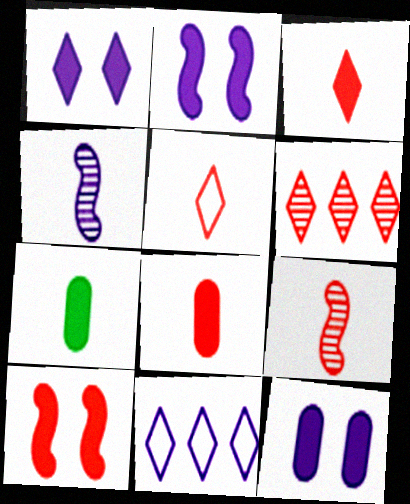[[1, 2, 12], 
[4, 5, 7], 
[4, 11, 12], 
[5, 8, 9]]